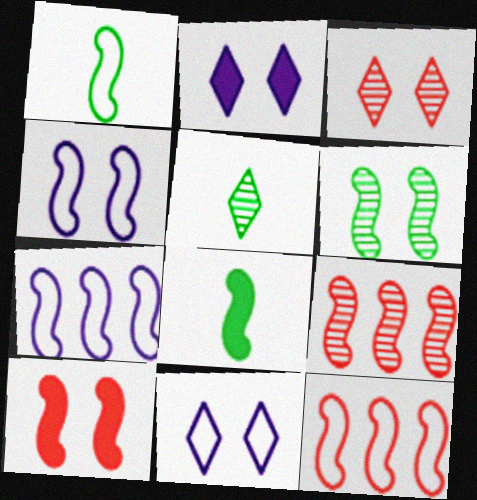[[1, 4, 12], 
[4, 6, 10], 
[4, 8, 9]]